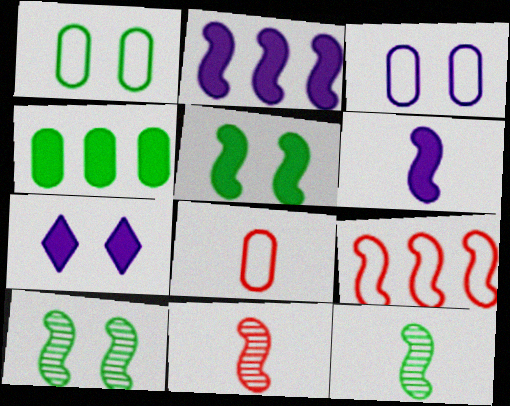[[6, 9, 10]]